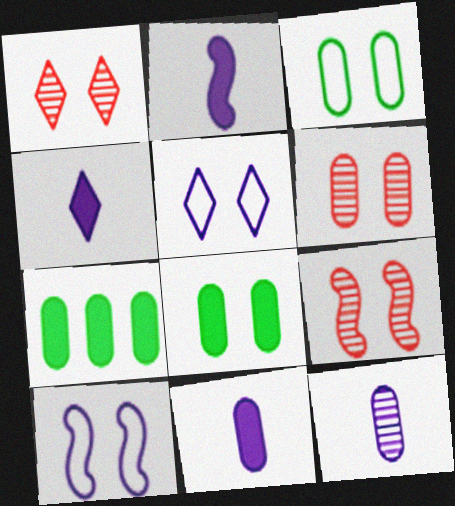[[1, 6, 9], 
[1, 8, 10], 
[2, 4, 11], 
[5, 8, 9]]